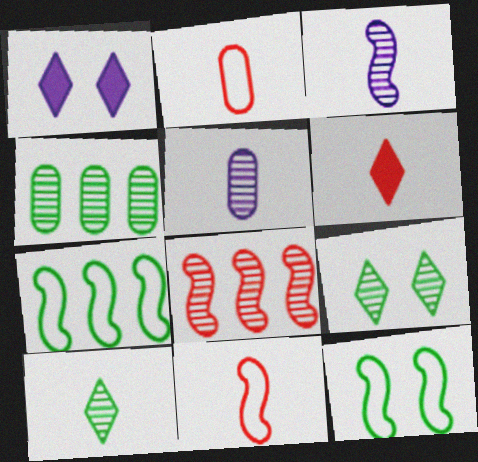[[1, 4, 11], 
[5, 8, 9]]